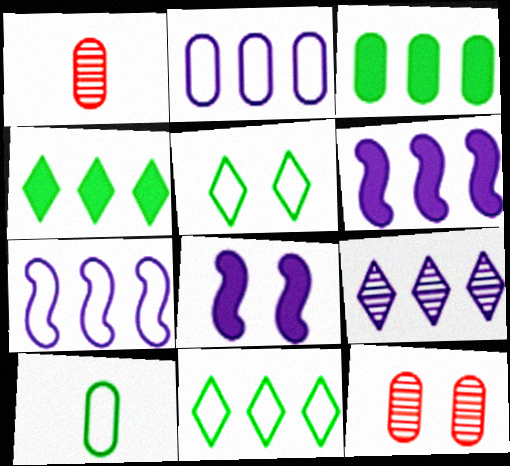[[1, 5, 6], 
[1, 8, 11], 
[2, 6, 9], 
[5, 8, 12]]